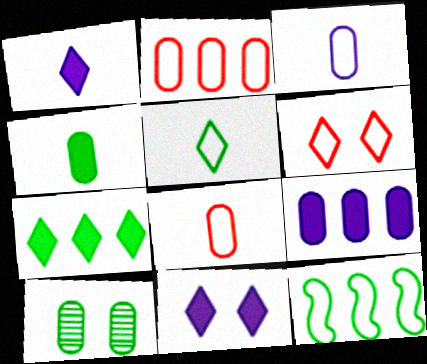[[3, 6, 12], 
[8, 9, 10]]